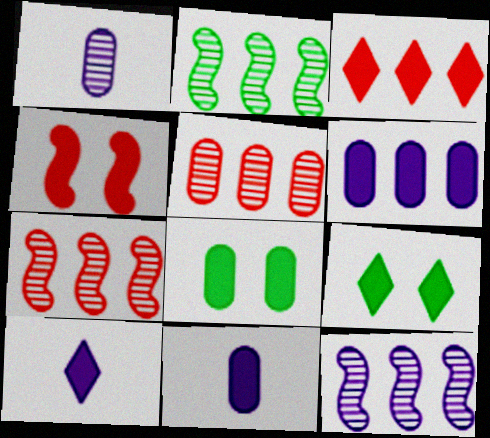[[2, 7, 12], 
[3, 9, 10]]